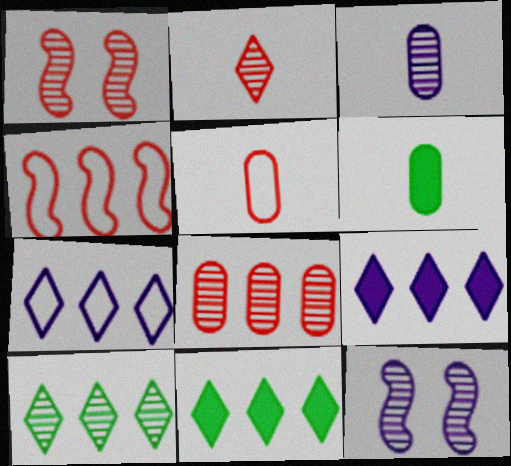[[1, 2, 8], 
[1, 3, 10], 
[1, 6, 7], 
[3, 5, 6], 
[5, 11, 12]]